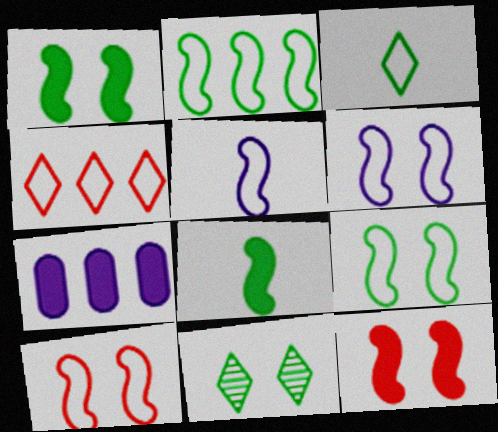[[2, 5, 10], 
[6, 9, 10]]